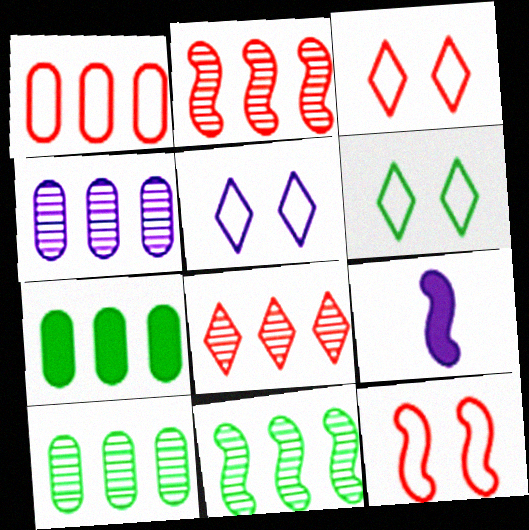[[1, 4, 7], 
[3, 5, 6], 
[3, 9, 10], 
[4, 5, 9], 
[4, 8, 11], 
[9, 11, 12]]